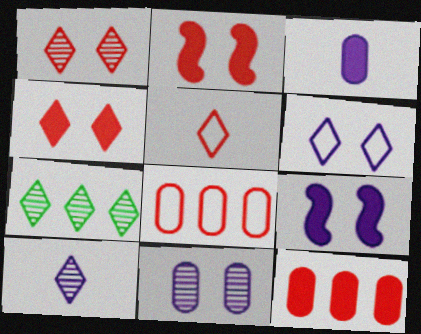[[1, 7, 10], 
[6, 9, 11]]